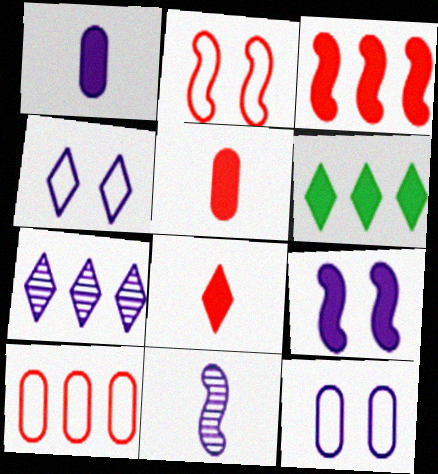[[5, 6, 9]]